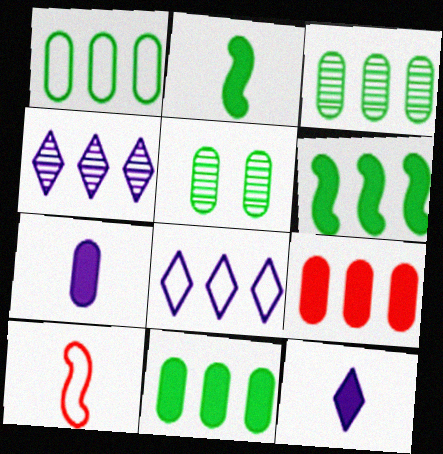[[1, 3, 11]]